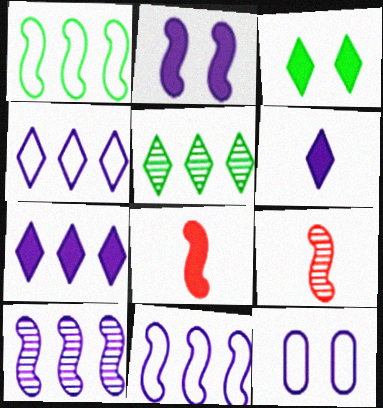[[1, 2, 9], 
[5, 8, 12], 
[6, 10, 12]]